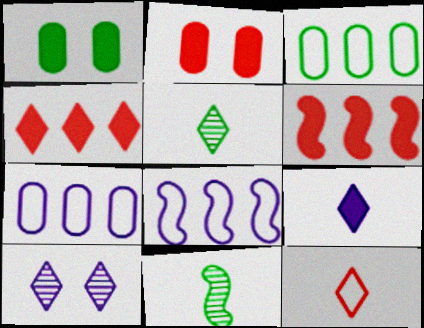[[1, 6, 9], 
[2, 5, 8], 
[5, 9, 12]]